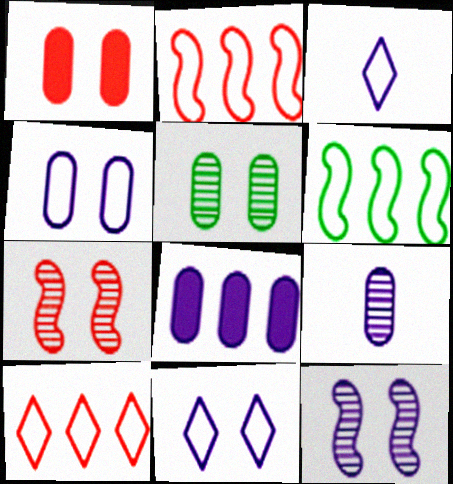[[1, 4, 5], 
[3, 8, 12], 
[4, 8, 9]]